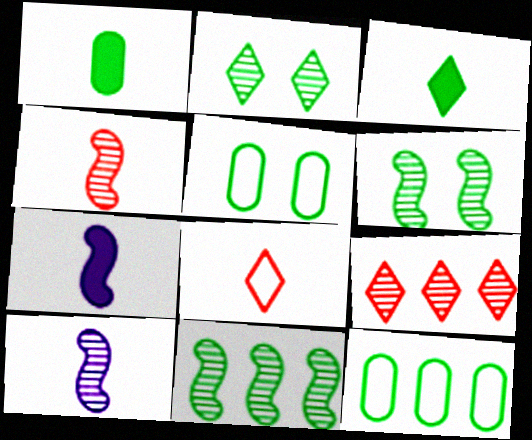[[1, 8, 10], 
[3, 5, 11], 
[3, 6, 12], 
[5, 7, 9]]